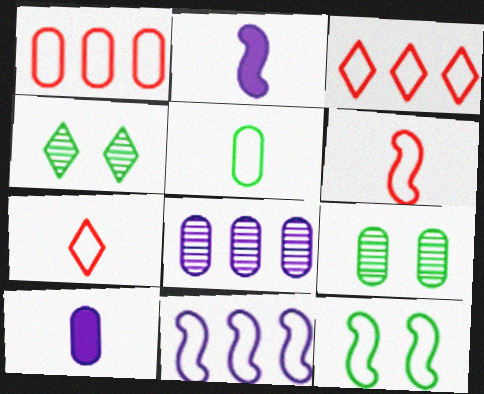[[1, 2, 4], 
[1, 9, 10], 
[2, 3, 9], 
[6, 11, 12]]